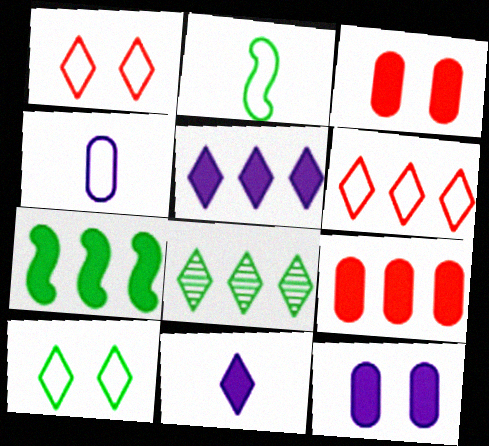[[1, 8, 11], 
[3, 7, 11], 
[5, 6, 8], 
[5, 7, 9]]